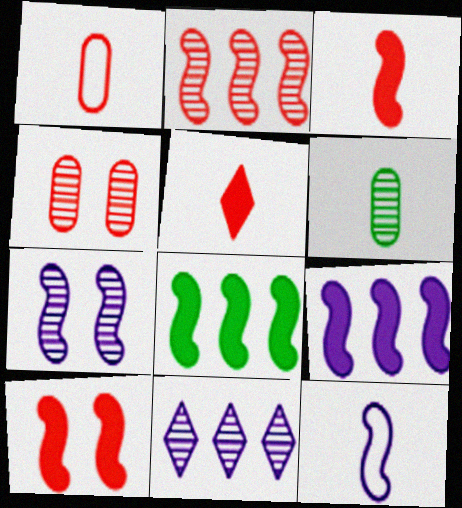[[5, 6, 12], 
[7, 9, 12]]